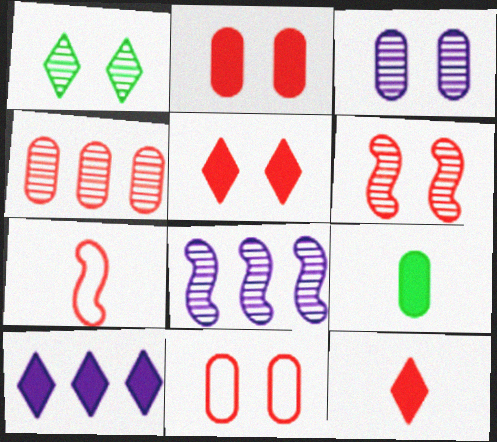[[1, 3, 6], 
[4, 5, 7], 
[5, 6, 11]]